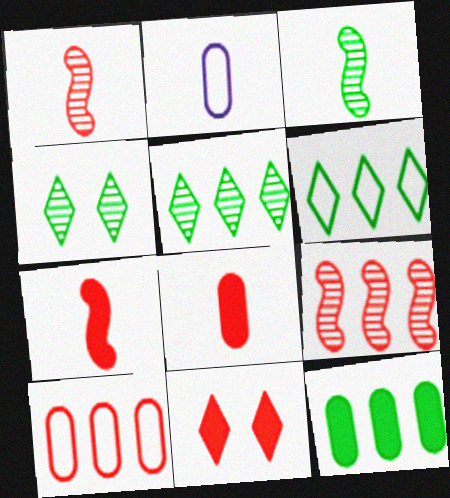[[1, 10, 11]]